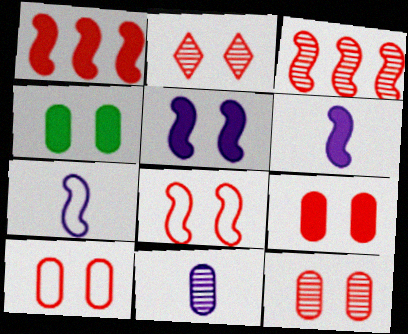[[2, 8, 9], 
[9, 10, 12]]